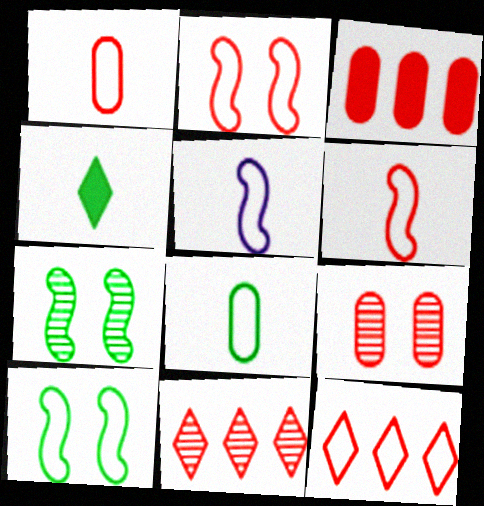[[1, 2, 12], 
[1, 3, 9]]